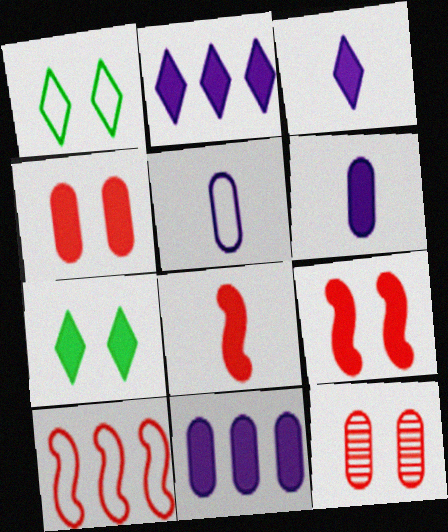[[1, 5, 10], 
[7, 8, 11]]